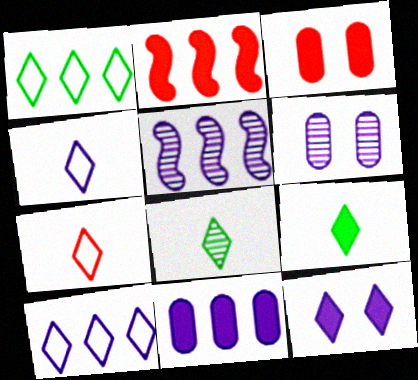[[5, 10, 11]]